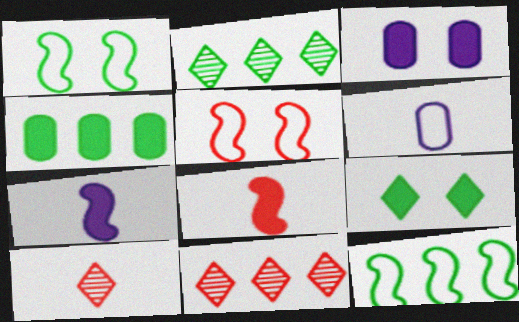[[2, 4, 12], 
[3, 10, 12]]